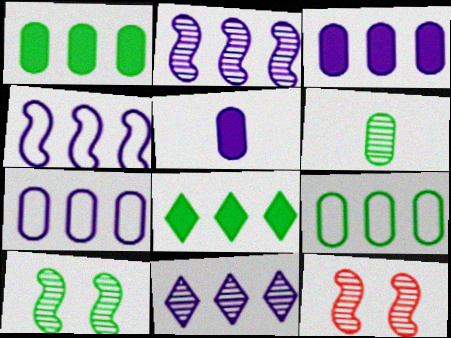[[3, 4, 11], 
[6, 11, 12]]